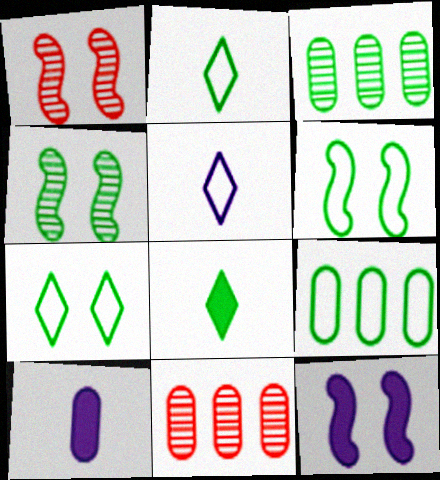[[1, 6, 12], 
[2, 6, 9], 
[2, 11, 12], 
[3, 6, 8], 
[4, 8, 9]]